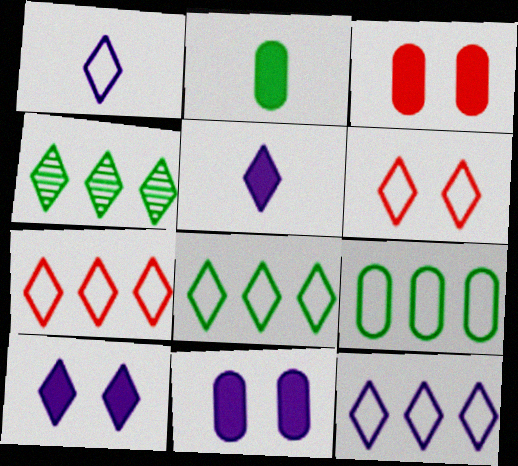[[1, 6, 8], 
[4, 5, 6], 
[7, 8, 12]]